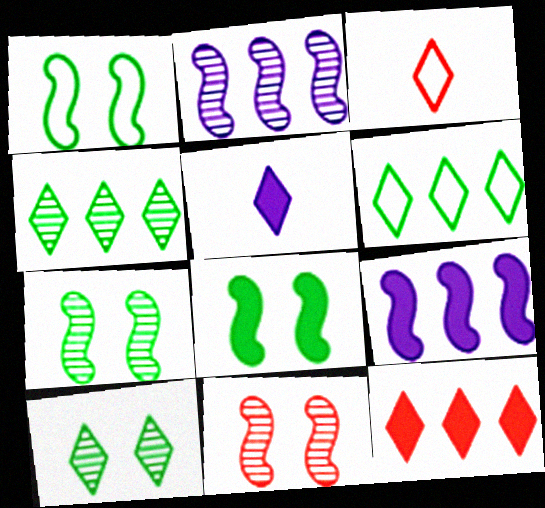[[1, 7, 8]]